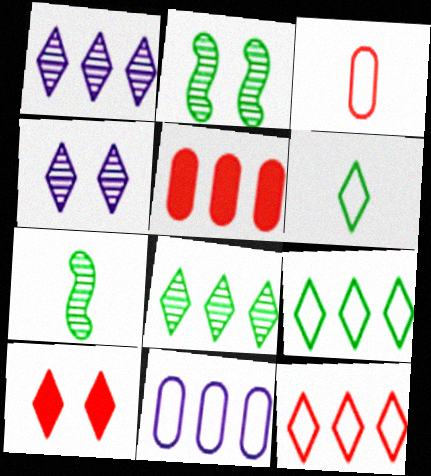[[1, 6, 10], 
[7, 10, 11]]